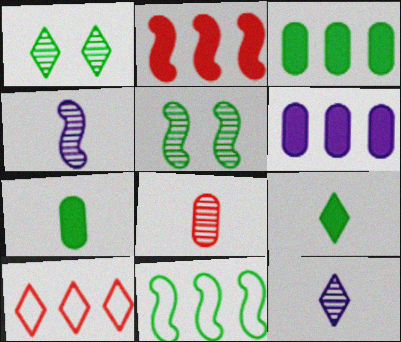[[1, 7, 11]]